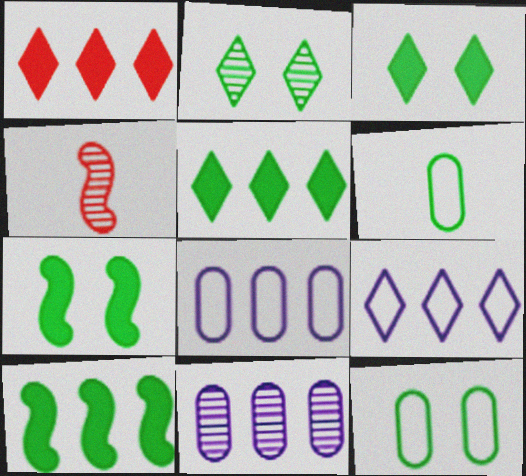[[2, 4, 11], 
[2, 6, 10], 
[2, 7, 12], 
[3, 4, 8]]